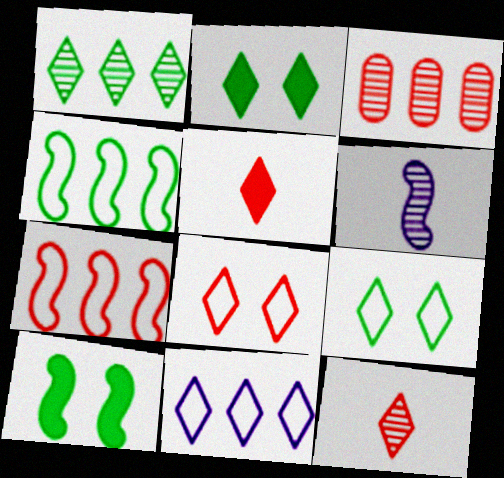[[2, 11, 12], 
[6, 7, 10]]